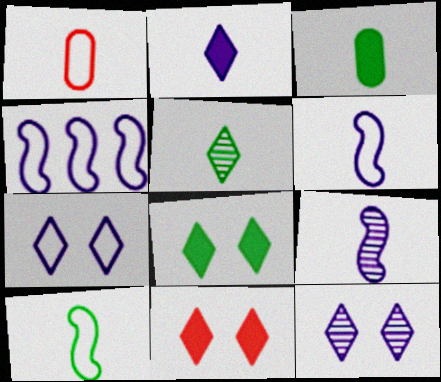[[3, 5, 10]]